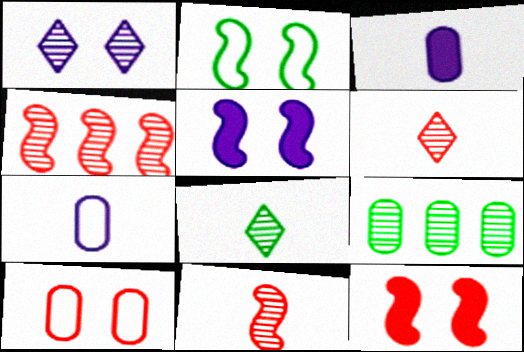[[1, 9, 11], 
[3, 9, 10]]